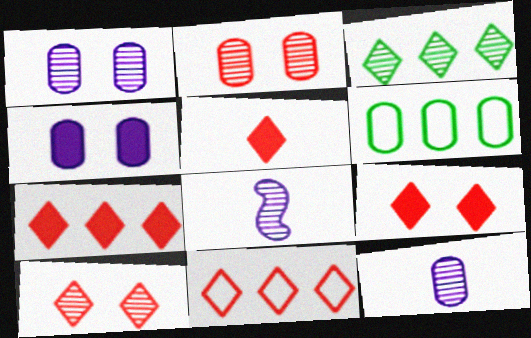[[2, 3, 8], 
[5, 7, 9], 
[5, 10, 11], 
[6, 8, 9]]